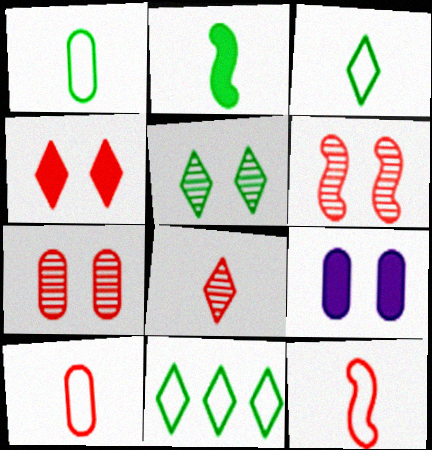[]